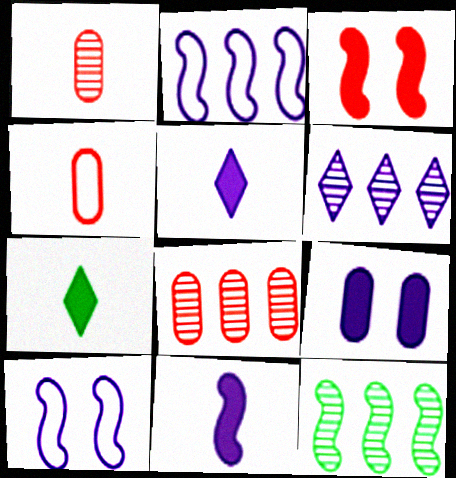[[6, 8, 12], 
[7, 8, 10]]